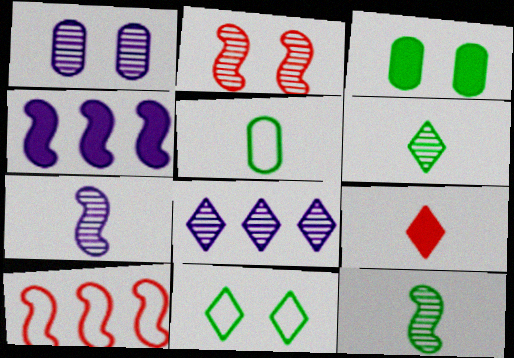[[1, 7, 8], 
[3, 4, 9], 
[5, 7, 9], 
[8, 9, 11]]